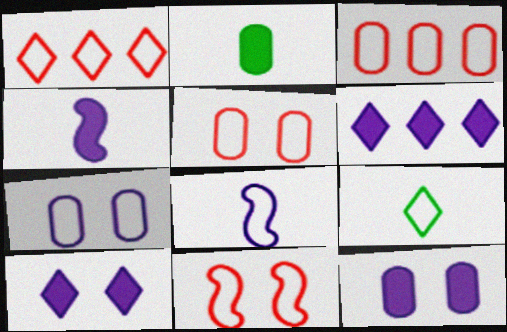[[4, 6, 12]]